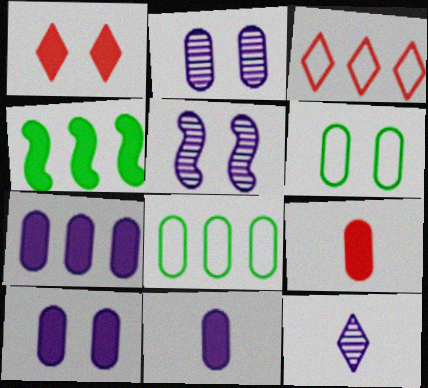[[1, 4, 11], 
[1, 5, 6], 
[2, 8, 9], 
[7, 10, 11]]